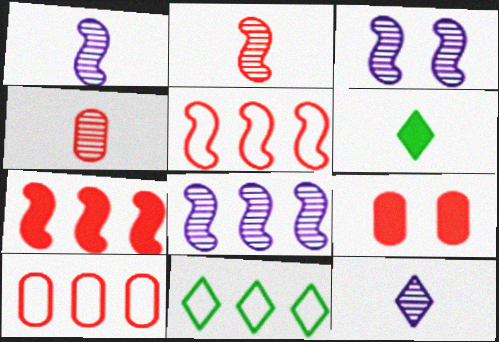[[1, 3, 8], 
[1, 9, 11], 
[3, 6, 10], 
[4, 9, 10]]